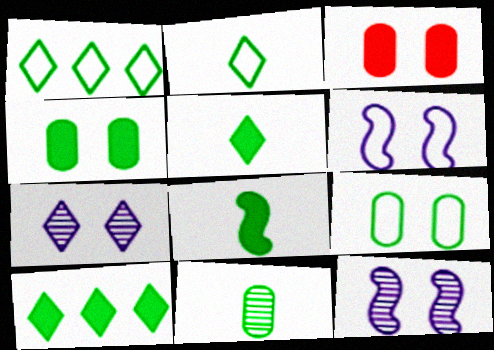[[2, 8, 11], 
[4, 8, 10]]